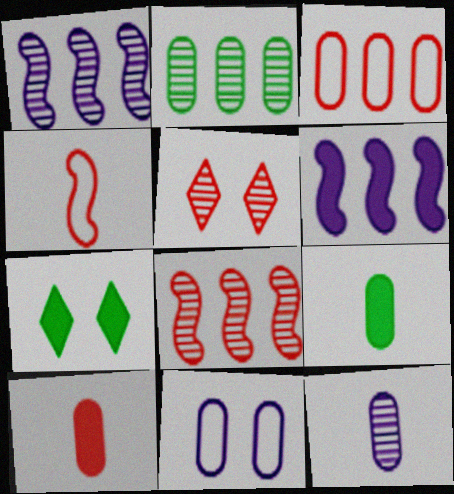[[2, 10, 11], 
[6, 7, 10]]